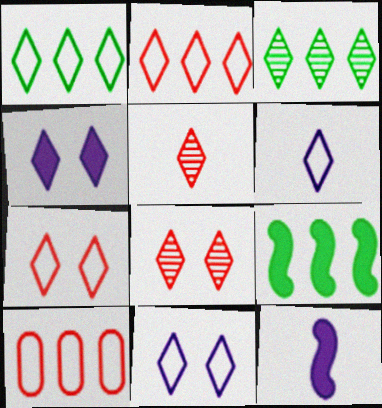[[1, 4, 5], 
[1, 6, 7]]